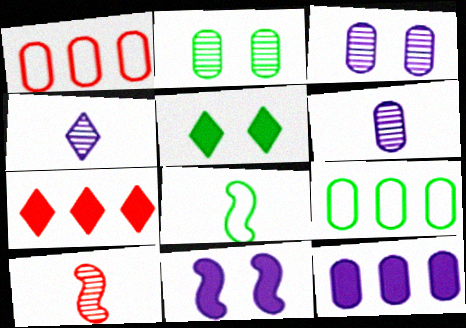[[3, 7, 8]]